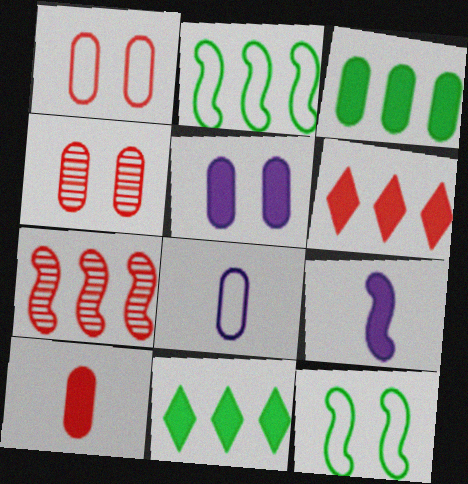[[3, 4, 8], 
[3, 5, 10], 
[7, 9, 12]]